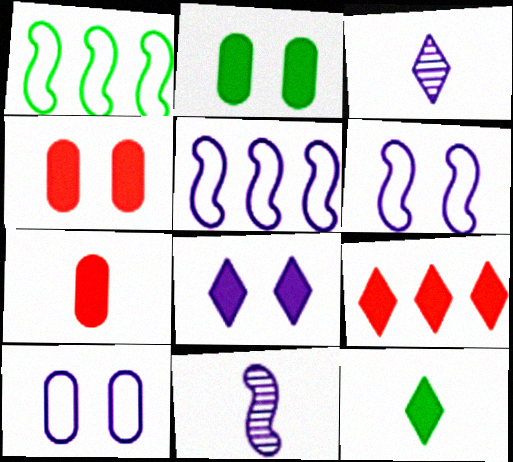[[1, 3, 4], 
[8, 9, 12]]